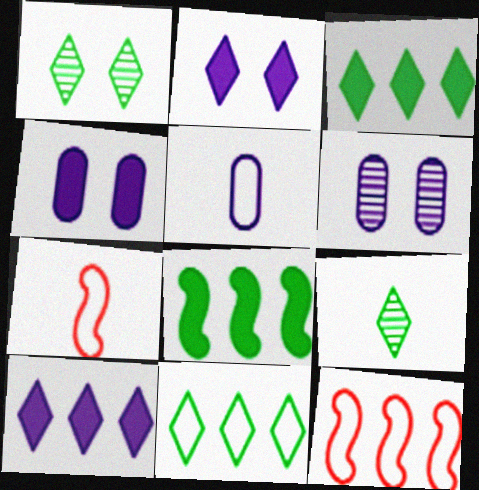[[3, 6, 7], 
[4, 9, 12]]